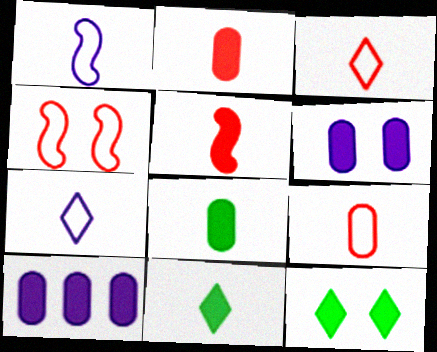[[5, 10, 12]]